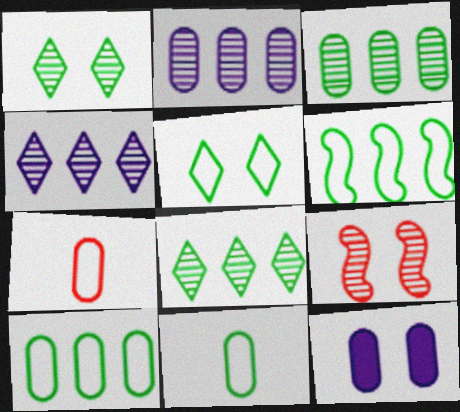[[3, 7, 12], 
[5, 6, 11], 
[5, 9, 12]]